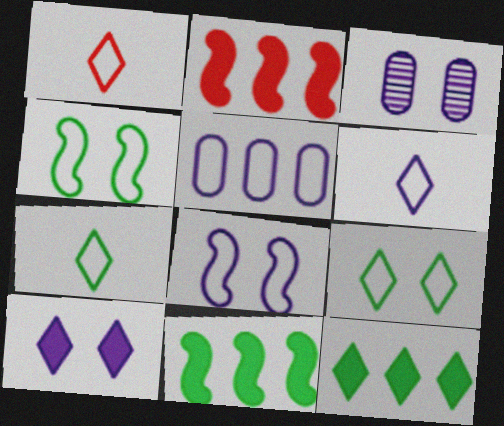[[1, 3, 11], 
[1, 4, 5], 
[1, 6, 7], 
[2, 3, 7], 
[3, 8, 10], 
[5, 6, 8]]